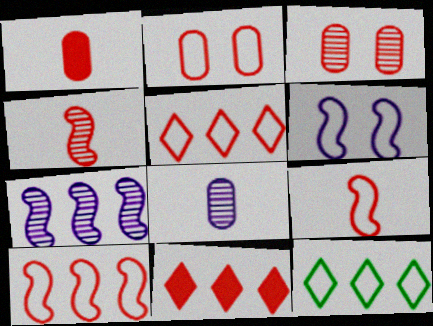[[2, 4, 11], 
[2, 5, 9], 
[3, 9, 11]]